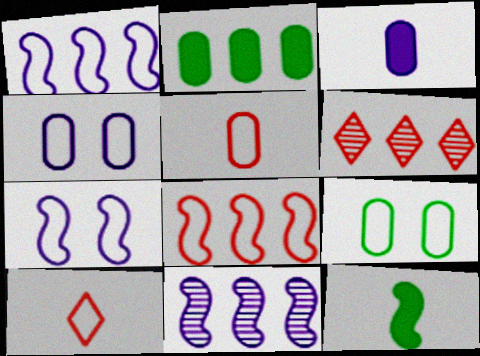[[1, 2, 6], 
[1, 9, 10], 
[4, 6, 12]]